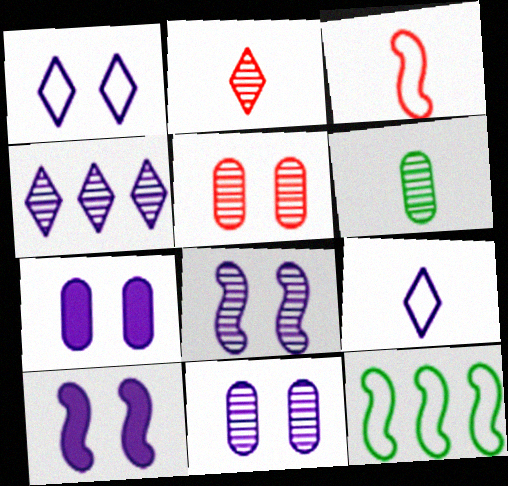[[1, 7, 8], 
[1, 10, 11], 
[2, 7, 12]]